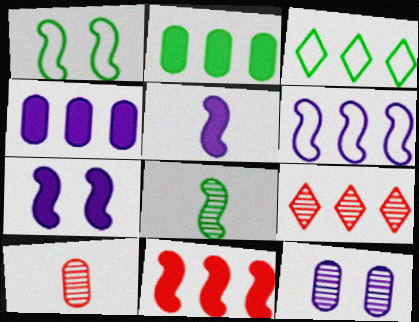[[2, 6, 9], 
[3, 7, 10], 
[8, 9, 12]]